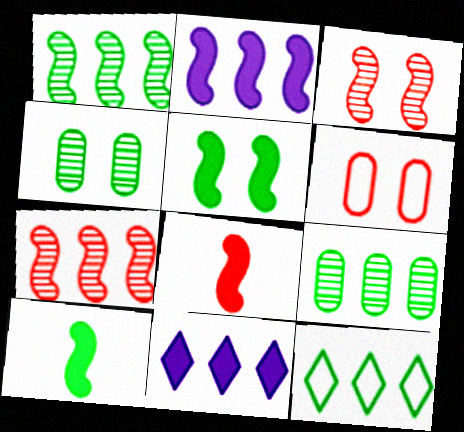[[2, 5, 8], 
[4, 10, 12]]